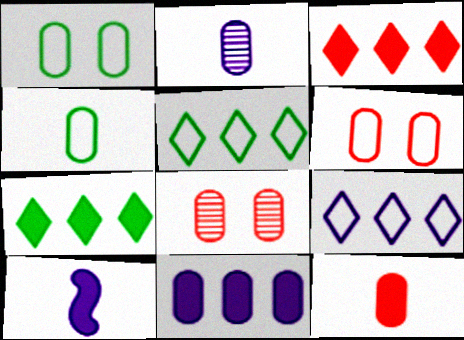[[2, 4, 12], 
[4, 8, 11], 
[5, 8, 10]]